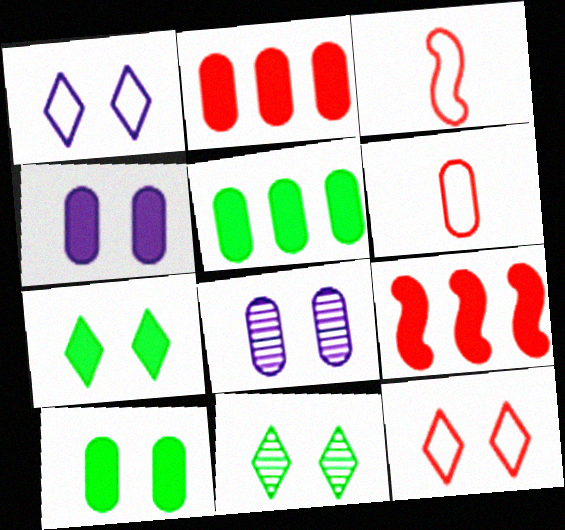[[5, 6, 8]]